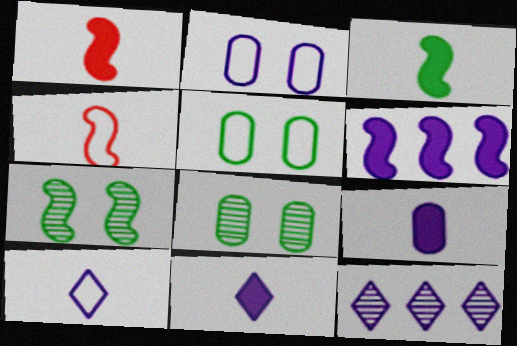[[1, 5, 12], 
[4, 6, 7]]